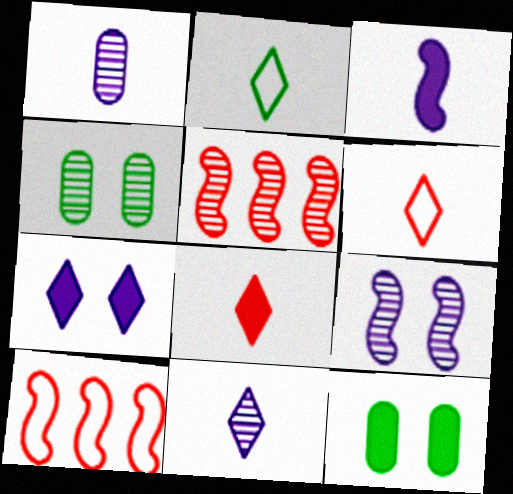[[2, 8, 11], 
[4, 5, 11], 
[10, 11, 12]]